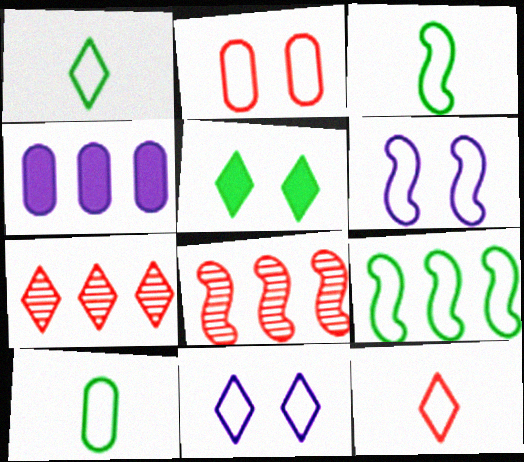[[1, 3, 10], 
[4, 7, 9]]